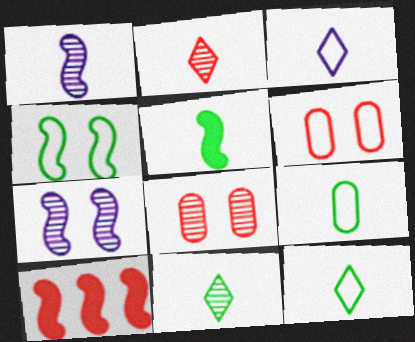[[1, 4, 10], 
[2, 6, 10], 
[5, 9, 11]]